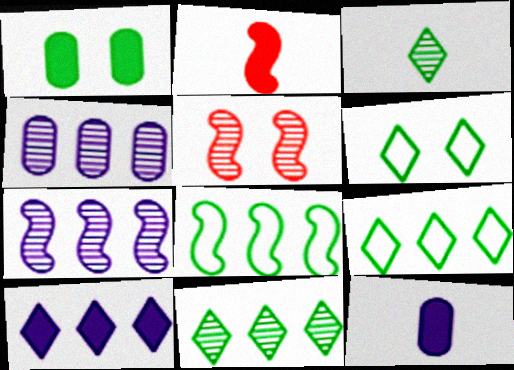[[1, 2, 10], 
[1, 3, 8], 
[2, 4, 6], 
[3, 4, 5], 
[5, 9, 12]]